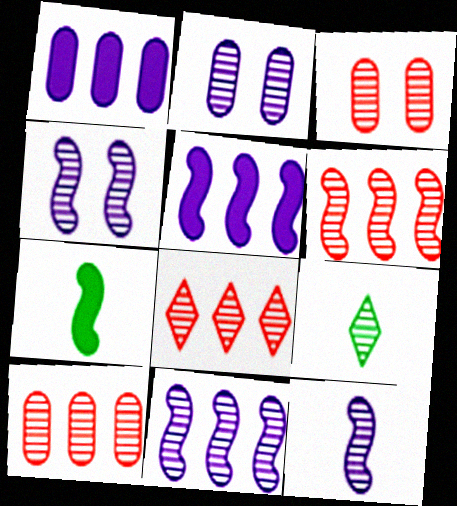[[2, 6, 9], 
[3, 9, 11], 
[4, 9, 10], 
[4, 11, 12], 
[6, 8, 10]]